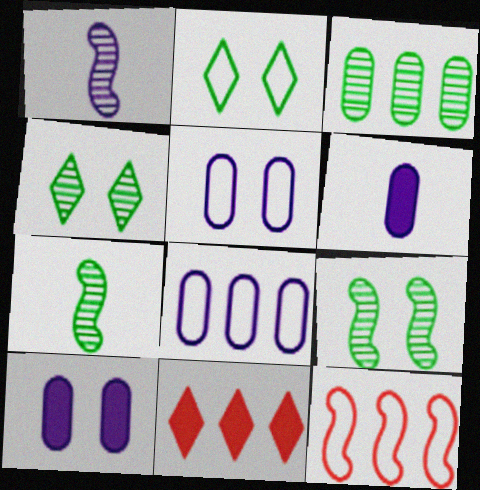[[3, 4, 7], 
[4, 6, 12], 
[5, 7, 11]]